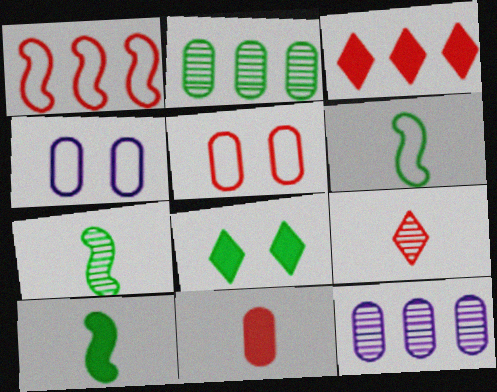[[2, 4, 11], 
[2, 6, 8], 
[3, 4, 7], 
[6, 7, 10]]